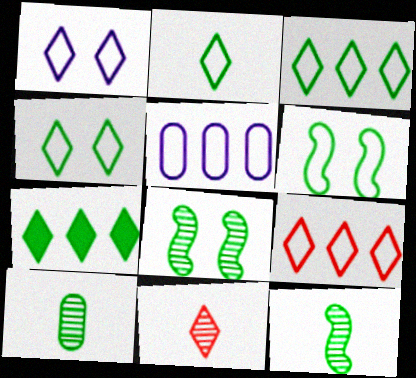[[1, 2, 9], 
[1, 7, 11], 
[2, 3, 4], 
[6, 7, 10]]